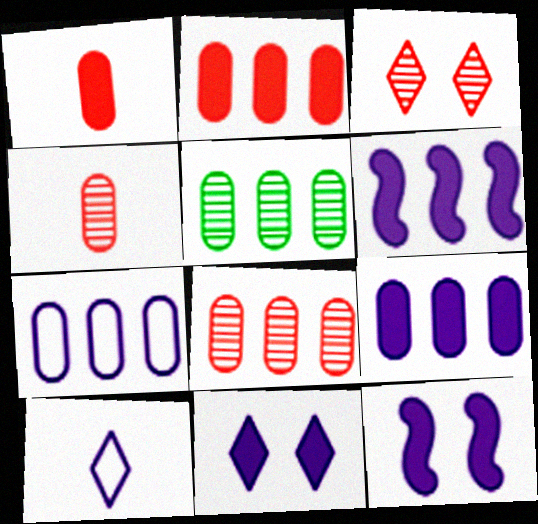[[2, 5, 7]]